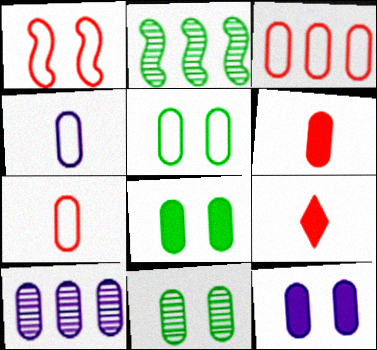[[3, 4, 5], 
[4, 10, 12], 
[5, 6, 10], 
[5, 8, 11], 
[7, 8, 10]]